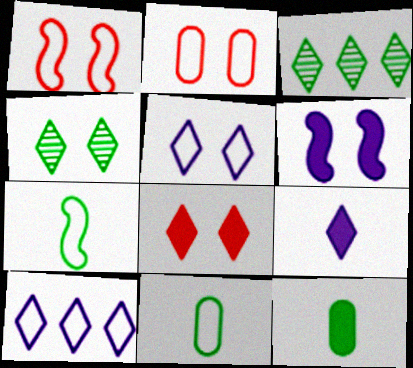[[1, 10, 11], 
[2, 4, 6], 
[2, 7, 10], 
[4, 5, 8]]